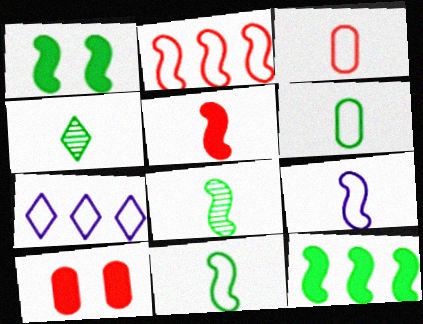[[5, 8, 9], 
[7, 8, 10]]